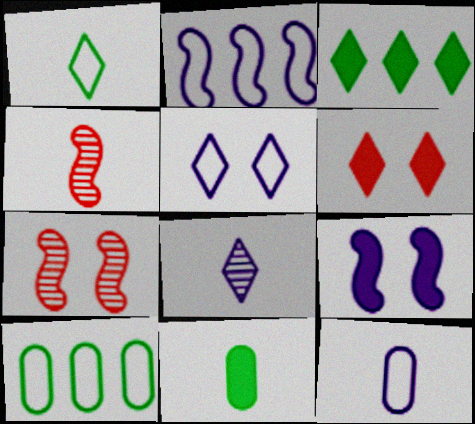[[2, 5, 12], 
[3, 7, 12]]